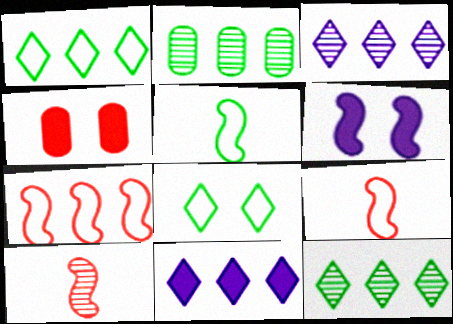[[2, 7, 11], 
[3, 4, 5]]